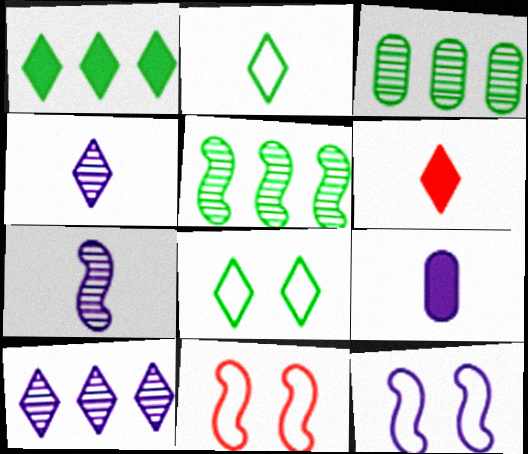[[2, 4, 6], 
[3, 6, 12], 
[6, 8, 10], 
[9, 10, 12]]